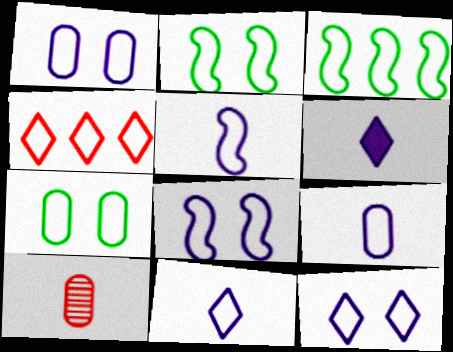[[1, 8, 12], 
[2, 4, 9], 
[4, 5, 7], 
[5, 9, 11]]